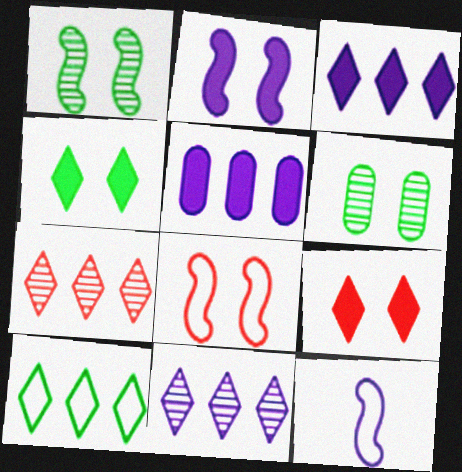[[1, 2, 8], 
[3, 7, 10]]